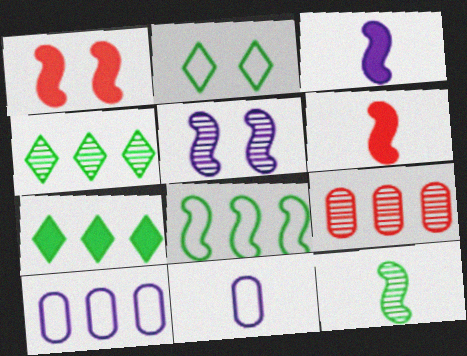[[1, 4, 11], 
[2, 3, 9], 
[5, 6, 8]]